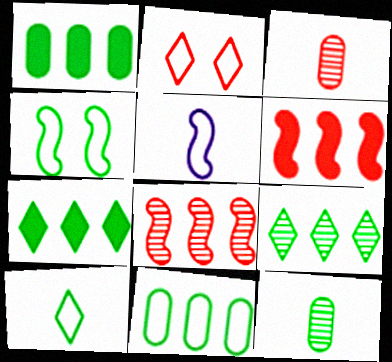[[2, 3, 6], 
[2, 5, 11], 
[4, 7, 12], 
[4, 10, 11]]